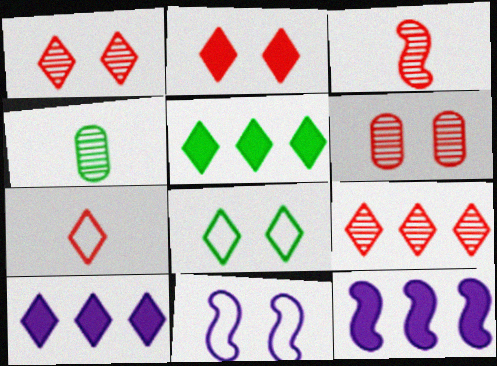[[2, 7, 9], 
[3, 6, 9]]